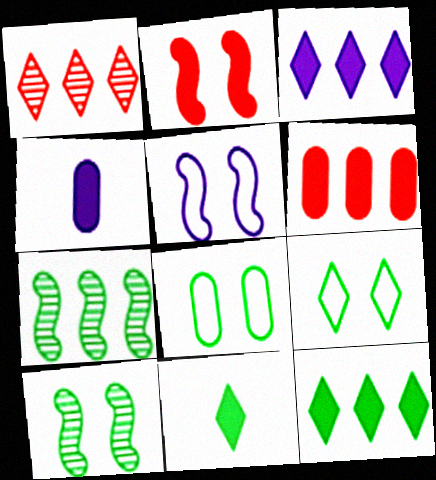[[2, 4, 12], 
[2, 5, 10], 
[7, 8, 11]]